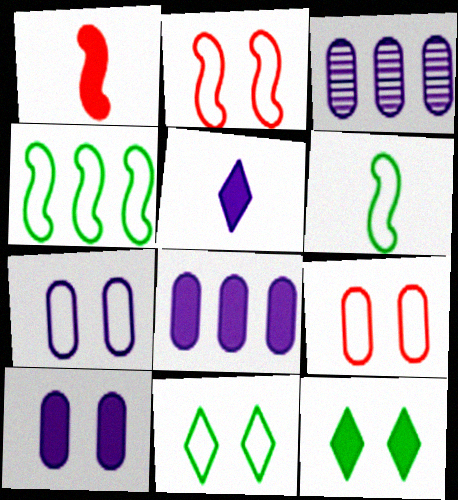[[1, 3, 11], 
[1, 8, 12], 
[2, 7, 11]]